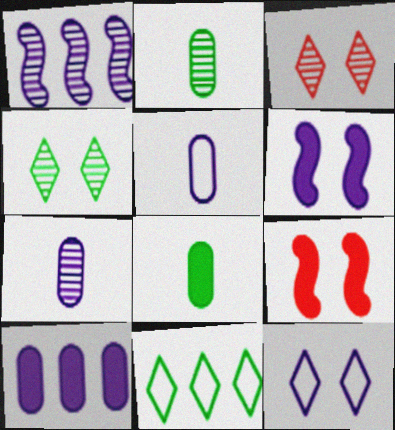[[1, 2, 3], 
[7, 9, 11]]